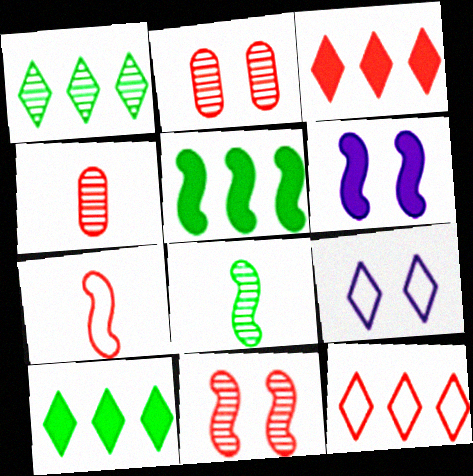[[2, 3, 7], 
[4, 5, 9]]